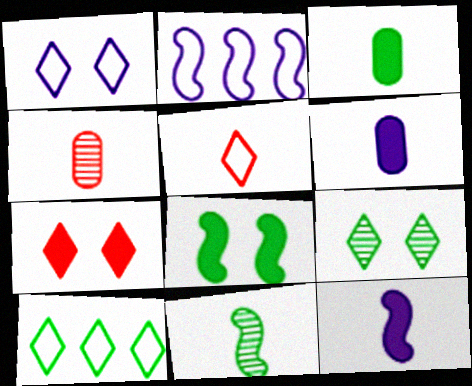[[1, 5, 10], 
[1, 7, 9], 
[5, 6, 11]]